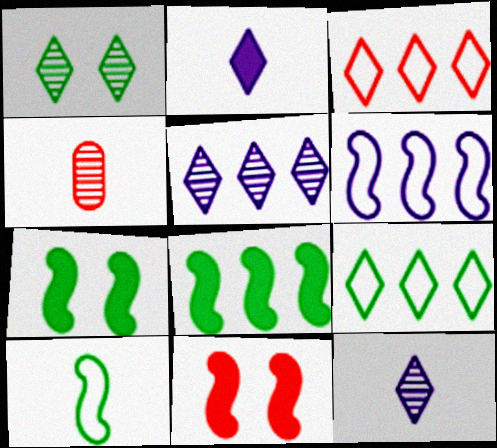[[1, 2, 3], 
[2, 4, 10], 
[3, 4, 11]]